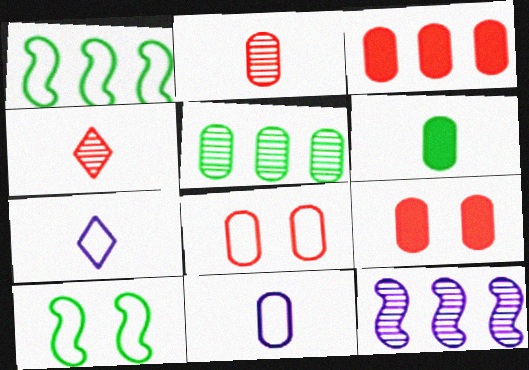[[1, 7, 8], 
[2, 3, 8], 
[2, 6, 11], 
[5, 9, 11]]